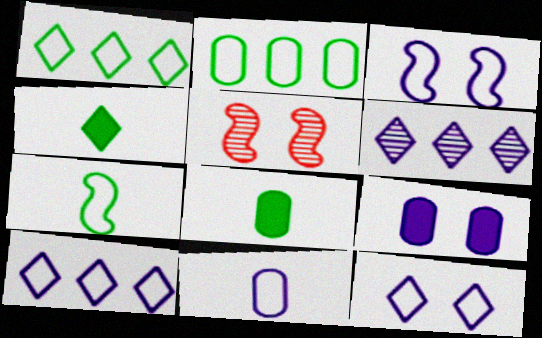[[3, 10, 11], 
[5, 8, 10]]